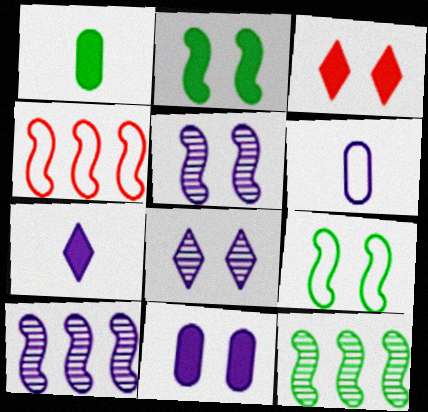[[1, 4, 8], 
[2, 3, 11], 
[3, 6, 12]]